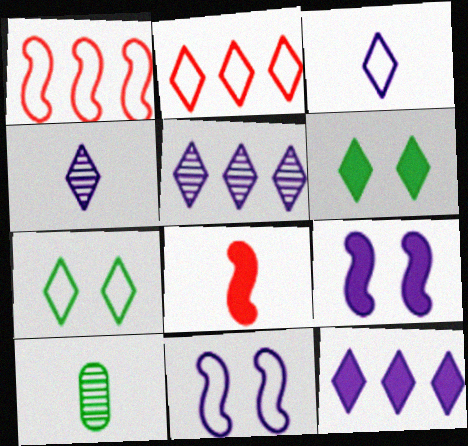[[2, 3, 7], 
[2, 4, 6], 
[2, 9, 10], 
[3, 8, 10]]